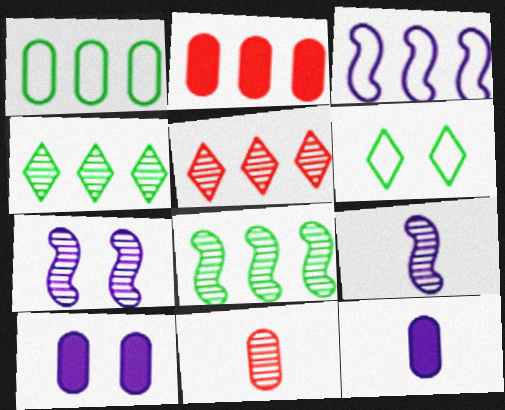[[1, 10, 11], 
[2, 3, 4], 
[2, 6, 9], 
[4, 7, 11]]